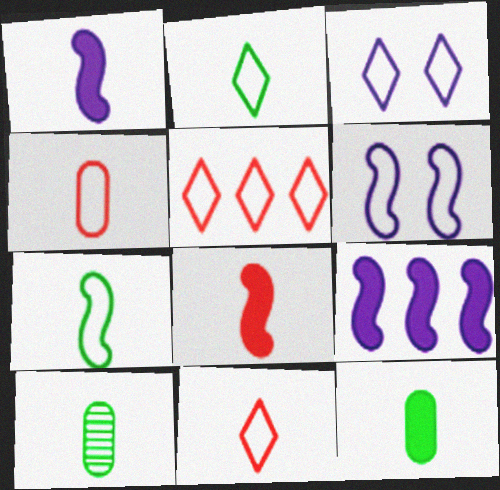[[1, 10, 11], 
[2, 3, 5]]